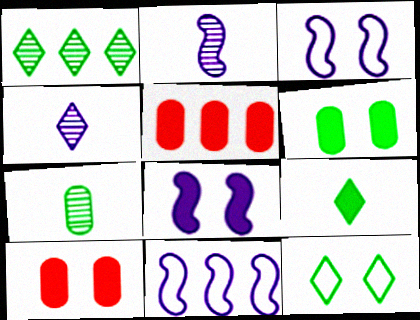[[1, 5, 11], 
[1, 9, 12], 
[2, 5, 12], 
[2, 8, 11], 
[5, 8, 9]]